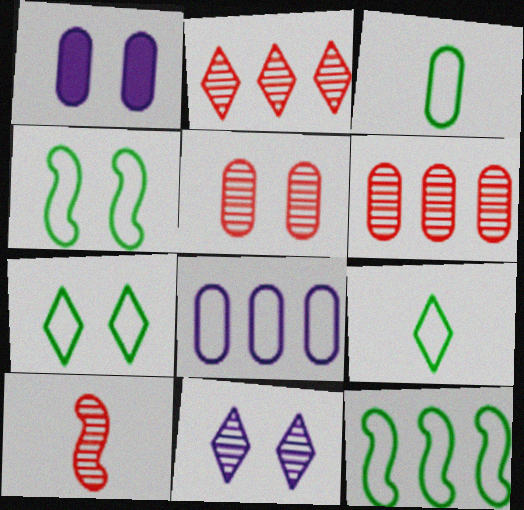[[1, 3, 6], 
[2, 5, 10], 
[3, 7, 12]]